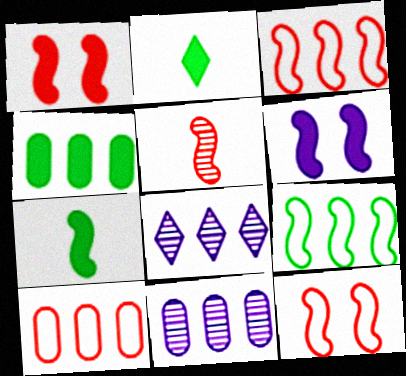[[1, 3, 5], 
[2, 11, 12], 
[3, 4, 8], 
[4, 10, 11], 
[5, 6, 9]]